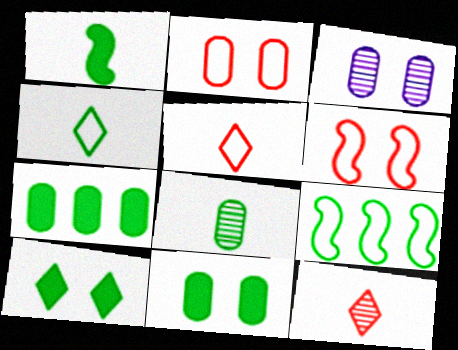[[1, 4, 8], 
[1, 7, 10], 
[2, 3, 11], 
[3, 6, 10], 
[8, 9, 10]]